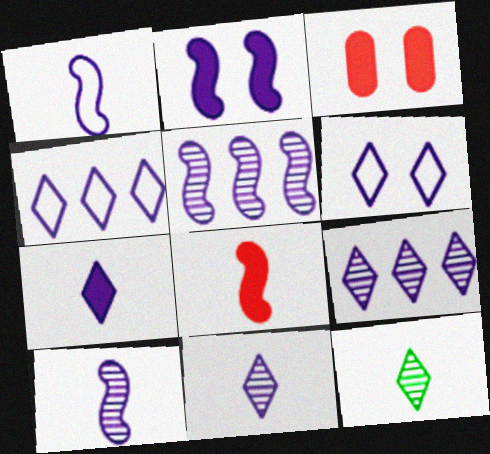[[1, 2, 5], 
[6, 7, 9]]